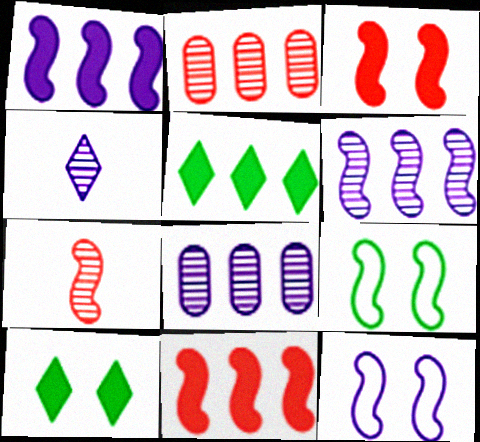[[1, 7, 9]]